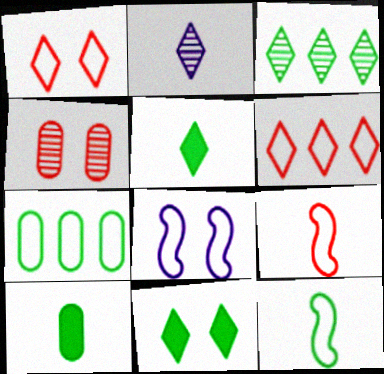[[2, 6, 11], 
[2, 9, 10], 
[4, 8, 11]]